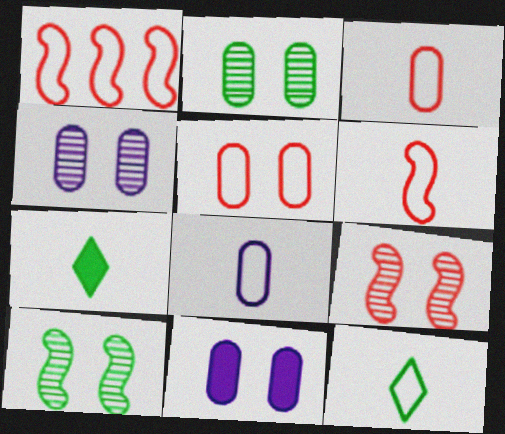[[1, 4, 7], 
[2, 5, 11], 
[6, 8, 12]]